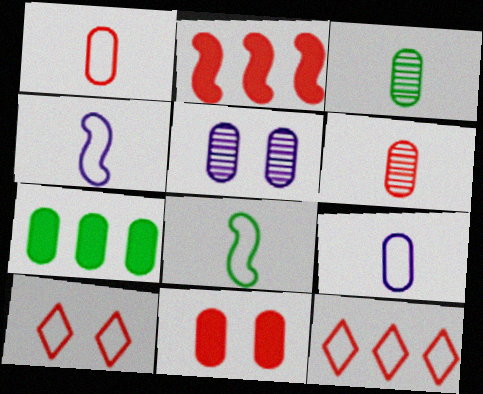[[1, 5, 7], 
[2, 6, 10]]